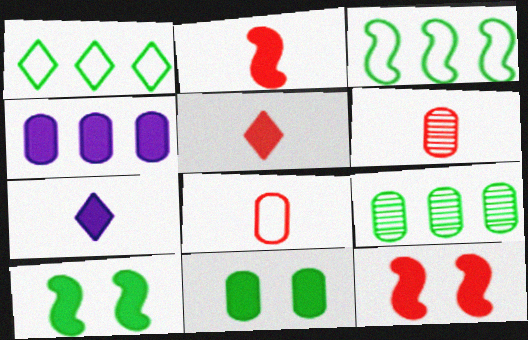[[4, 5, 10]]